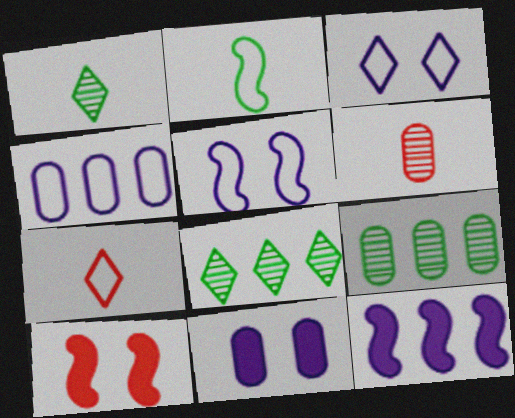[[1, 4, 10]]